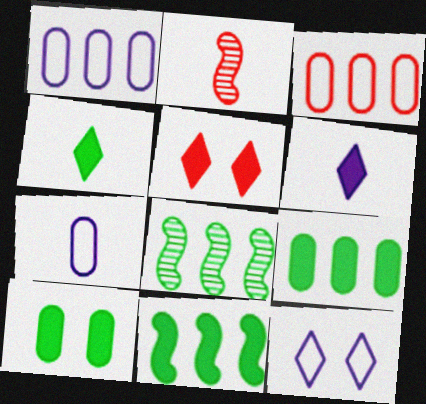[[2, 3, 5], 
[2, 4, 7], 
[2, 9, 12], 
[4, 10, 11], 
[5, 7, 8]]